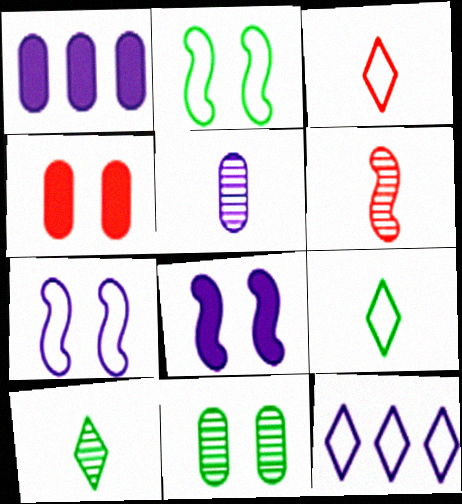[[5, 6, 10], 
[5, 8, 12]]